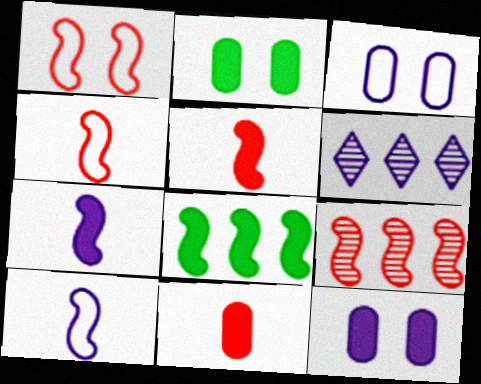[[1, 5, 9], 
[2, 4, 6], 
[3, 6, 7], 
[6, 10, 12]]